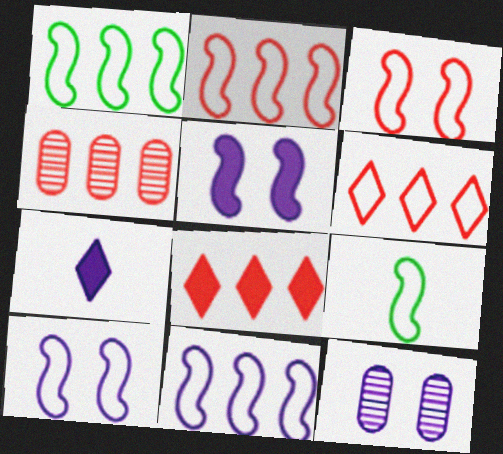[[1, 2, 11], 
[2, 4, 8], 
[2, 9, 10], 
[3, 9, 11], 
[7, 11, 12], 
[8, 9, 12]]